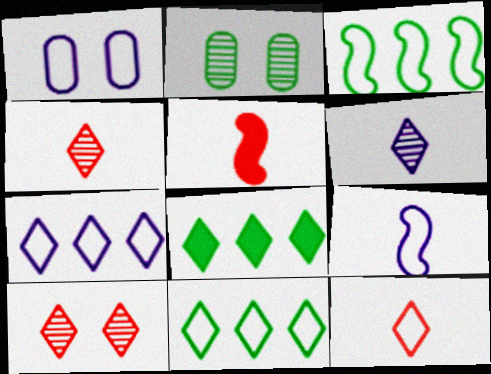[[1, 3, 12], 
[1, 7, 9], 
[2, 5, 7]]